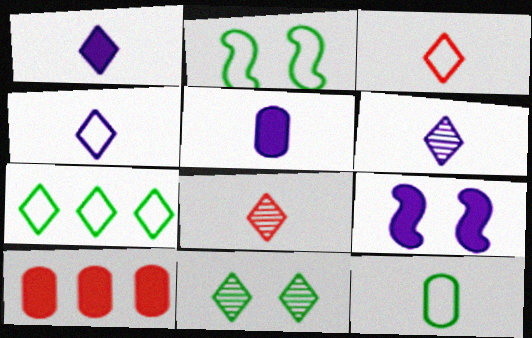[[1, 4, 6], 
[2, 6, 10], 
[2, 7, 12]]